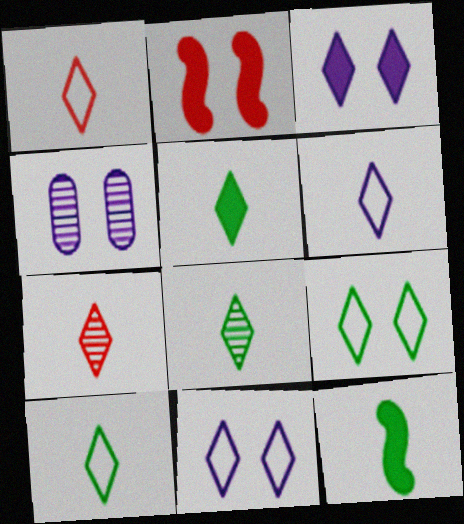[[1, 6, 10], 
[2, 4, 9], 
[5, 6, 7], 
[5, 8, 10]]